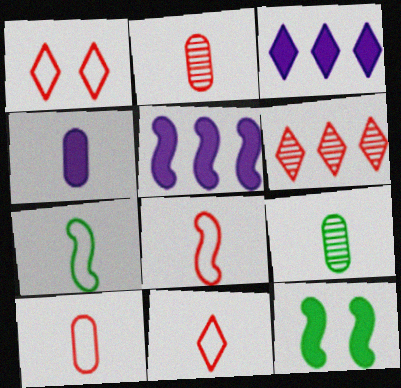[[1, 5, 9], 
[4, 9, 10], 
[8, 10, 11]]